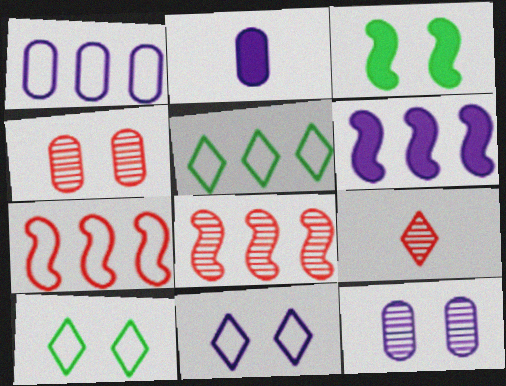[[1, 2, 12], 
[1, 3, 9], 
[1, 5, 7], 
[2, 8, 10], 
[3, 4, 11], 
[4, 8, 9]]